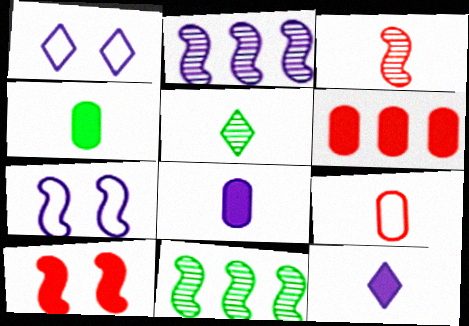[[1, 2, 8], 
[5, 6, 7]]